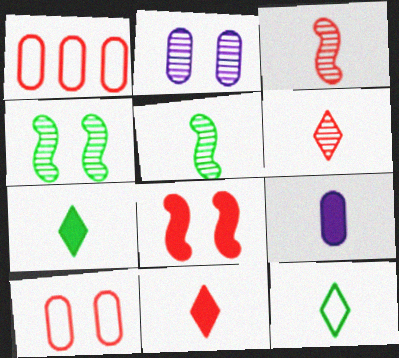[[1, 6, 8], 
[3, 9, 12]]